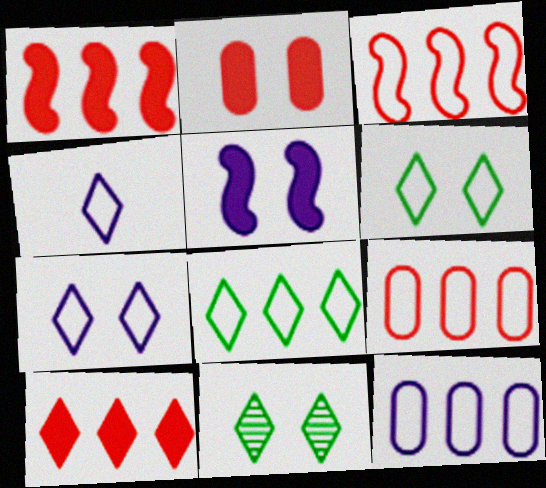[[3, 8, 12], 
[4, 10, 11]]